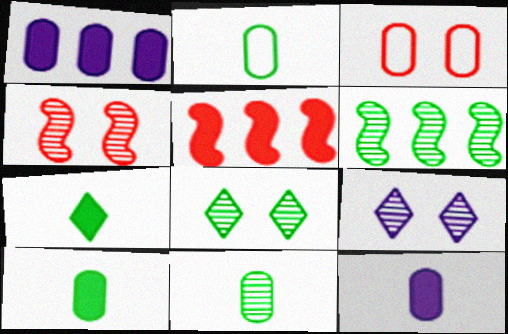[[1, 3, 11], 
[2, 5, 9], 
[2, 10, 11], 
[6, 8, 11]]